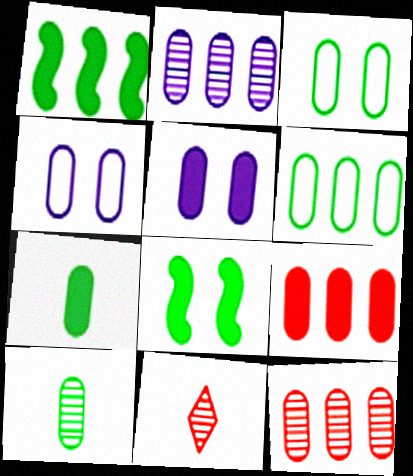[[1, 4, 11], 
[2, 6, 9], 
[4, 7, 12], 
[4, 9, 10], 
[5, 7, 9]]